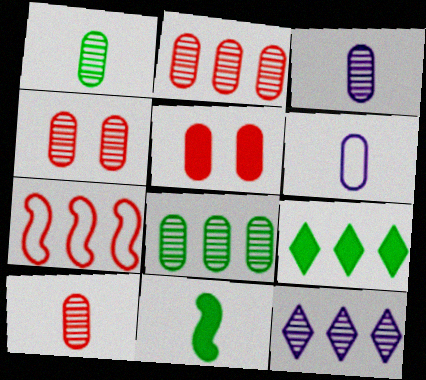[[1, 3, 10], 
[2, 4, 10], 
[3, 4, 8], 
[5, 6, 8]]